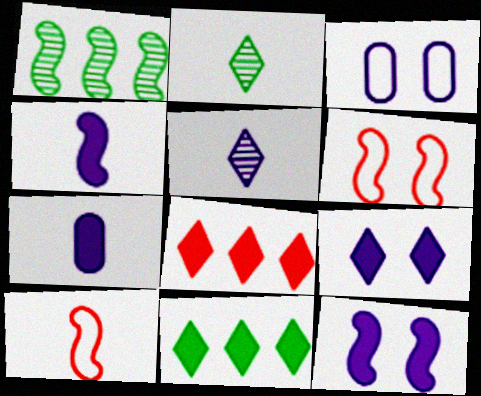[[1, 4, 6], 
[1, 10, 12], 
[2, 7, 10]]